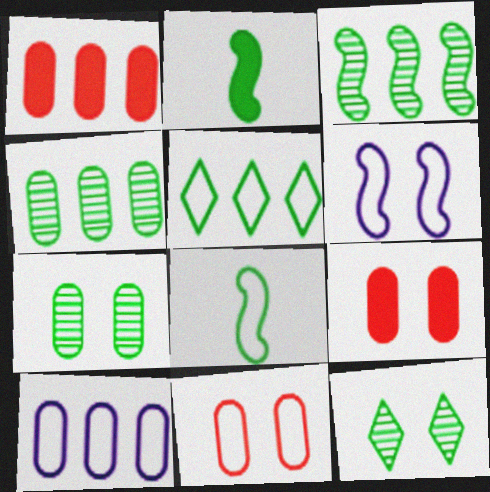[[1, 4, 10], 
[2, 5, 7], 
[6, 9, 12]]